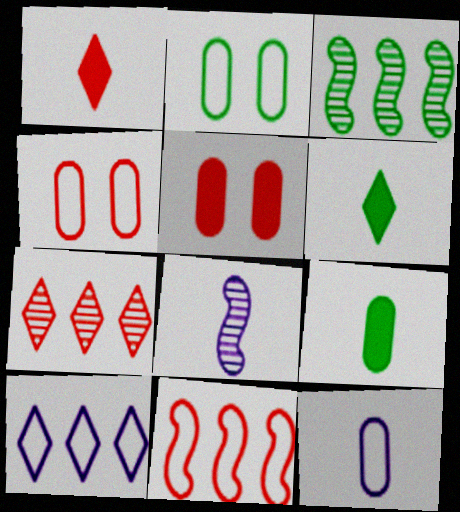[[2, 3, 6]]